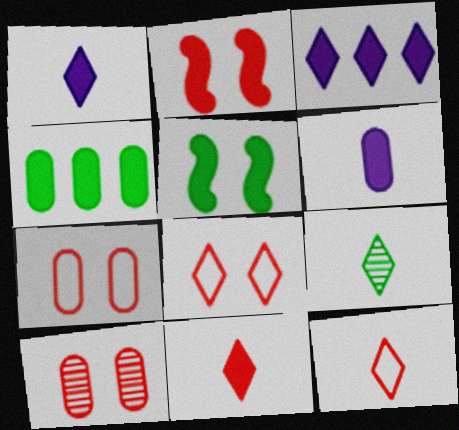[[1, 2, 4], 
[1, 9, 12], 
[2, 8, 10], 
[3, 8, 9]]